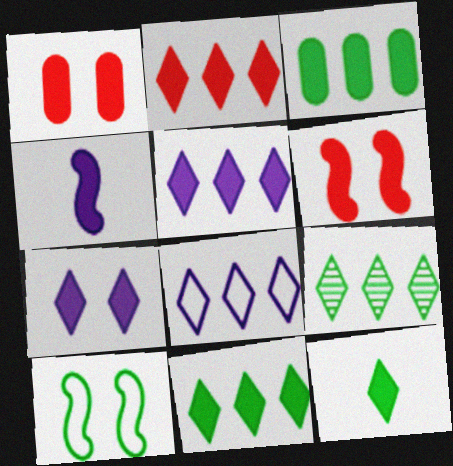[[1, 4, 11], 
[2, 5, 11], 
[2, 7, 12], 
[2, 8, 9]]